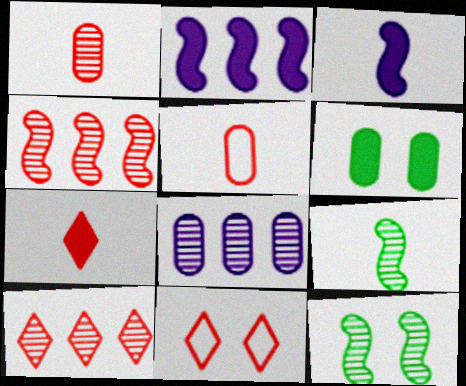[[2, 6, 7], 
[5, 6, 8], 
[7, 10, 11]]